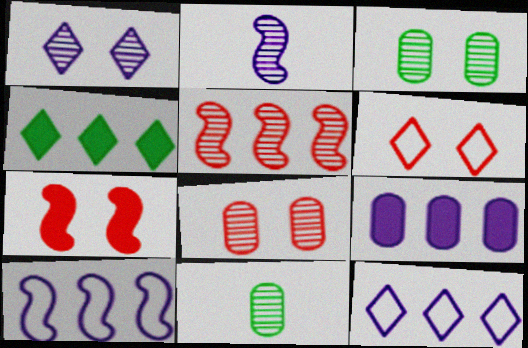[[1, 5, 11], 
[6, 7, 8], 
[7, 11, 12]]